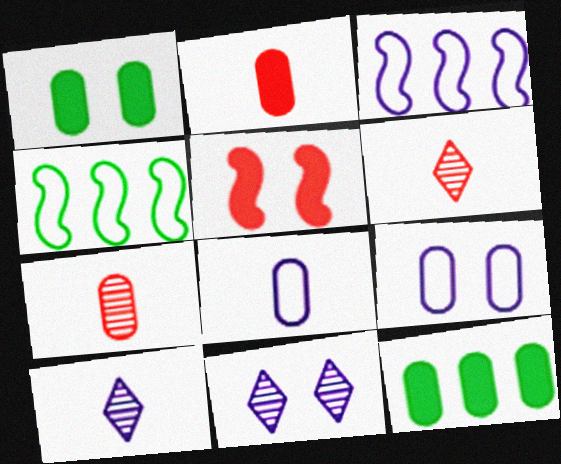[[1, 3, 6], 
[2, 4, 11], 
[7, 9, 12]]